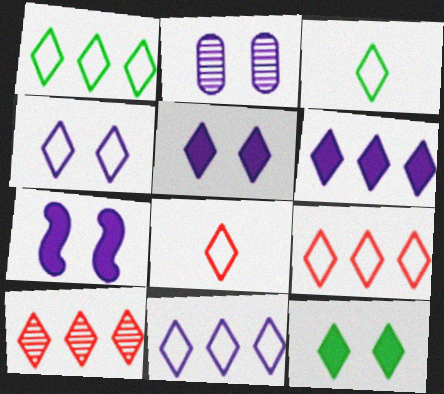[[1, 4, 8], 
[1, 6, 10], 
[1, 9, 11], 
[2, 4, 7], 
[3, 4, 9], 
[3, 5, 10]]